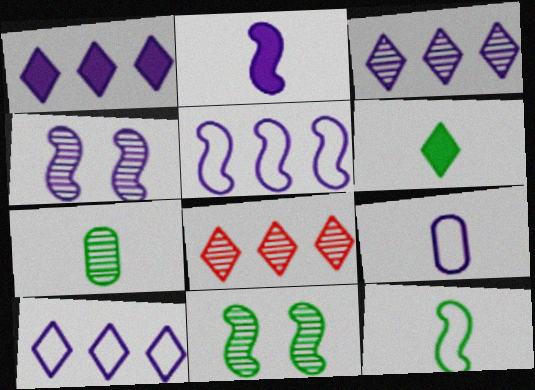[[1, 3, 10], 
[1, 4, 9], 
[2, 4, 5], 
[4, 7, 8], 
[6, 7, 12]]